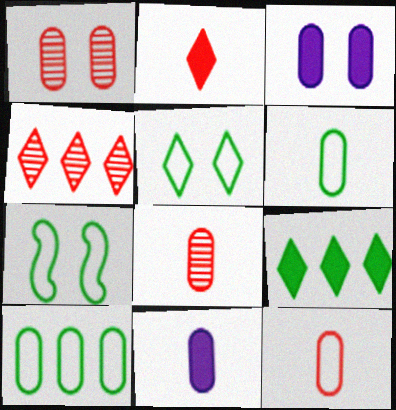[[1, 10, 11], 
[3, 8, 10], 
[4, 7, 11], 
[6, 8, 11]]